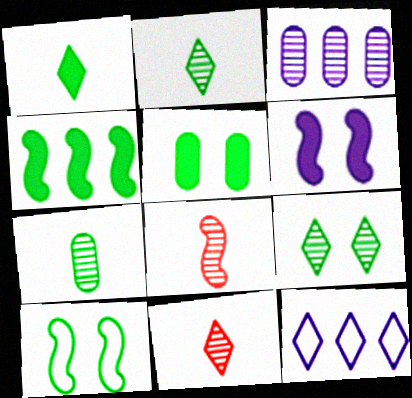[[1, 4, 5], 
[3, 8, 9], 
[5, 8, 12], 
[5, 9, 10]]